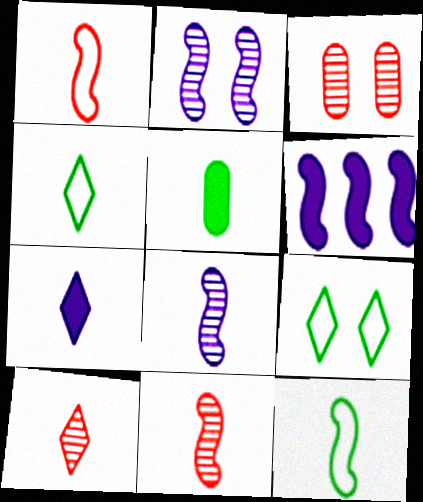[[3, 4, 6], 
[4, 7, 10]]